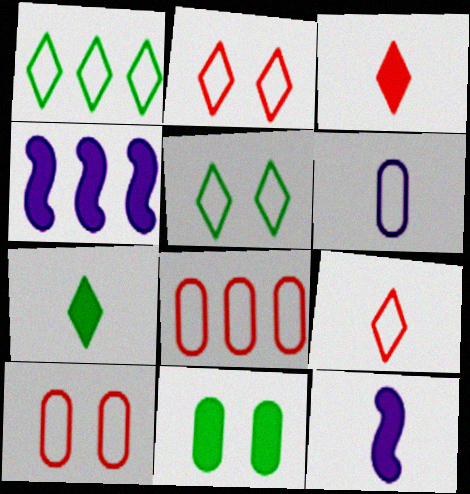[[3, 4, 11]]